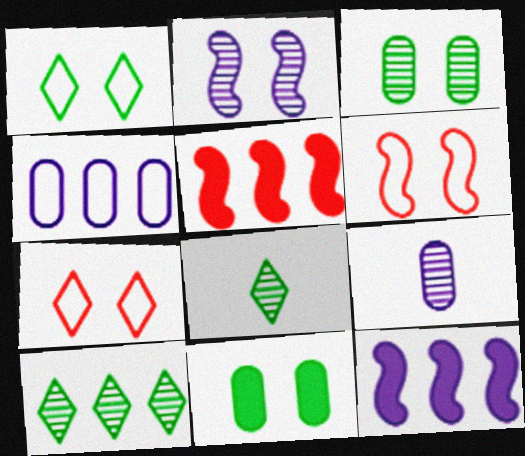[[1, 5, 9], 
[2, 7, 11], 
[4, 5, 10]]